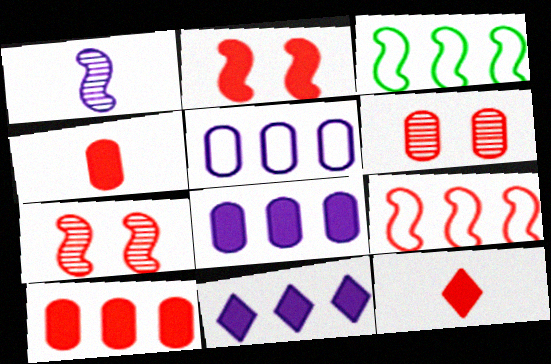[[1, 2, 3], 
[2, 10, 12], 
[6, 9, 12]]